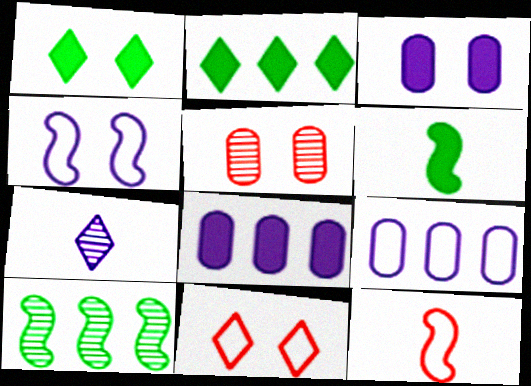[[1, 4, 5], 
[2, 7, 11], 
[4, 7, 8], 
[5, 7, 10]]